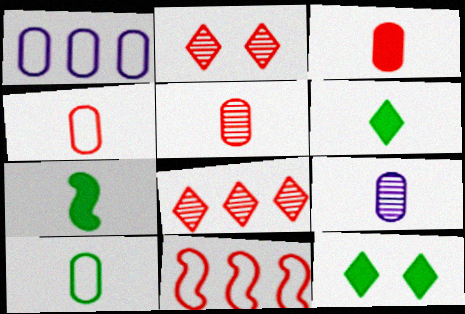[[1, 2, 7], 
[2, 3, 11], 
[3, 4, 5], 
[3, 9, 10], 
[9, 11, 12]]